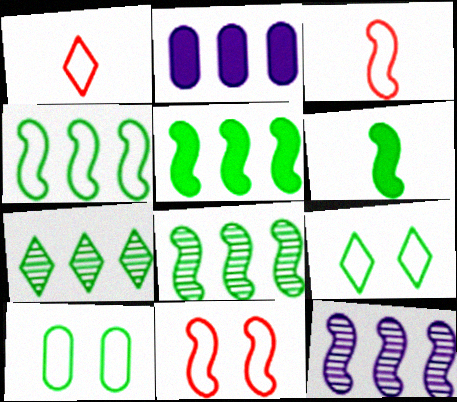[[4, 5, 8], 
[6, 7, 10], 
[6, 11, 12]]